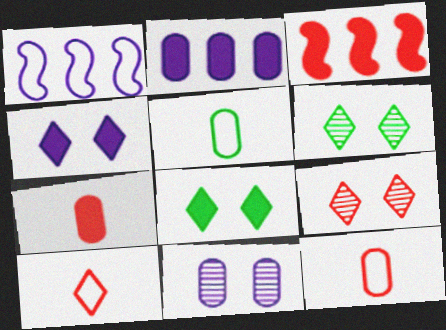[[1, 6, 7], 
[3, 9, 12]]